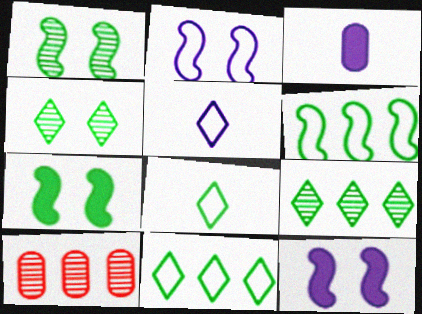[[5, 7, 10], 
[8, 10, 12]]